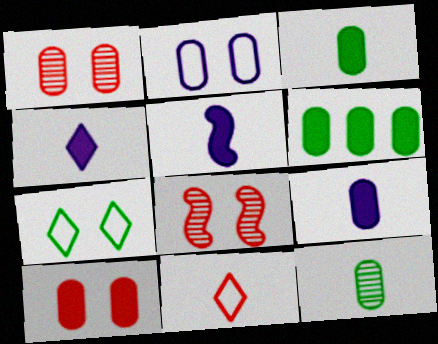[[4, 5, 9], 
[5, 11, 12], 
[6, 9, 10]]